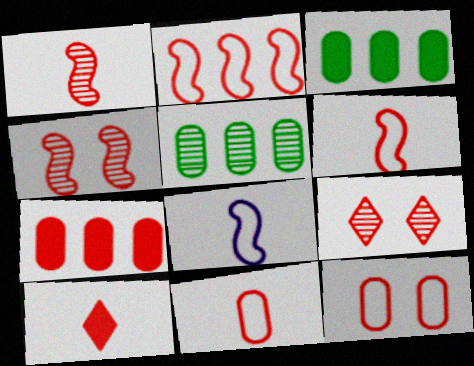[[1, 10, 11], 
[3, 8, 9], 
[6, 7, 9]]